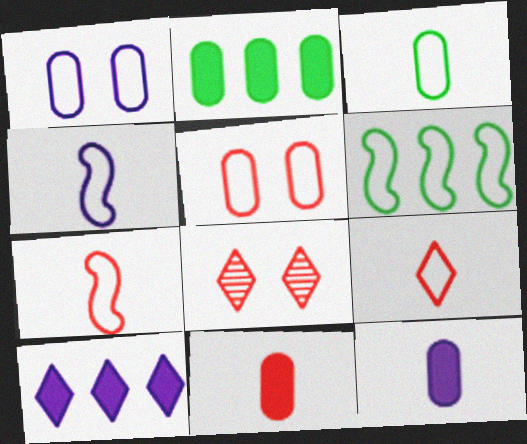[[1, 6, 9], 
[2, 4, 8], 
[3, 4, 9], 
[6, 8, 12]]